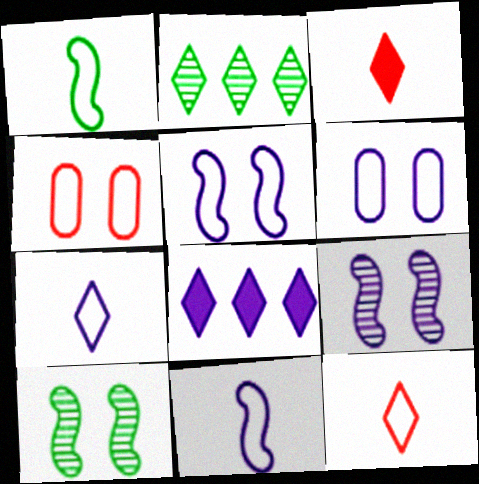[]